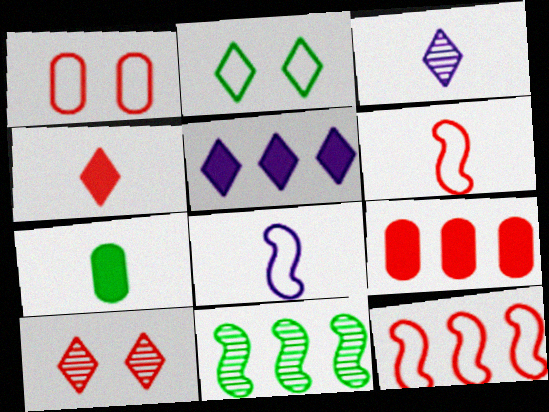[[2, 7, 11], 
[3, 6, 7], 
[6, 9, 10]]